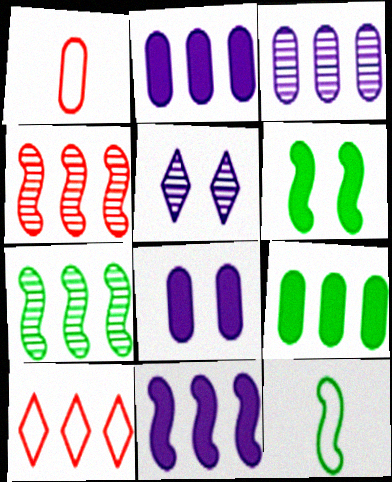[[2, 7, 10], 
[6, 7, 12]]